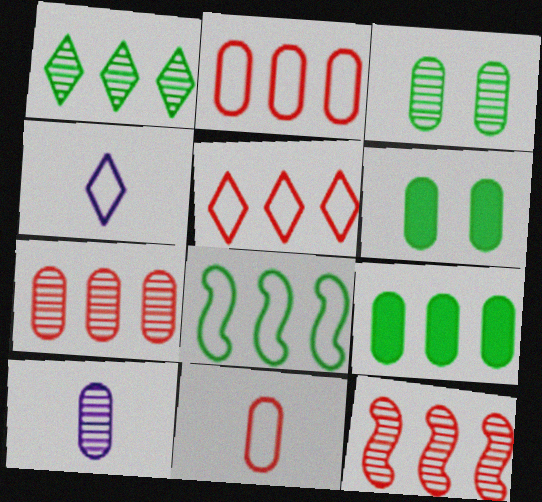[[1, 8, 9], 
[2, 6, 10], 
[3, 7, 10], 
[4, 6, 12]]